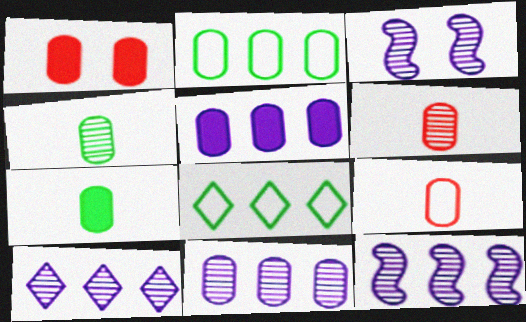[[1, 5, 7], 
[10, 11, 12]]